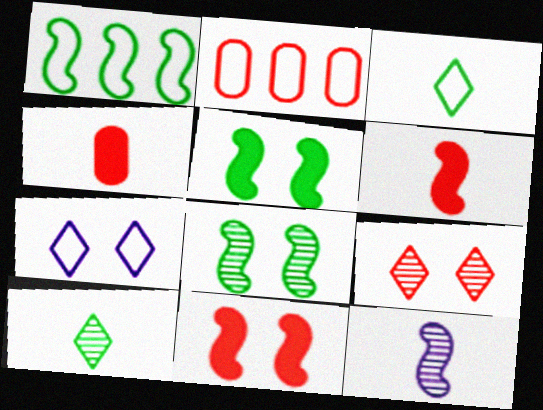[[1, 11, 12], 
[2, 6, 9], 
[3, 4, 12]]